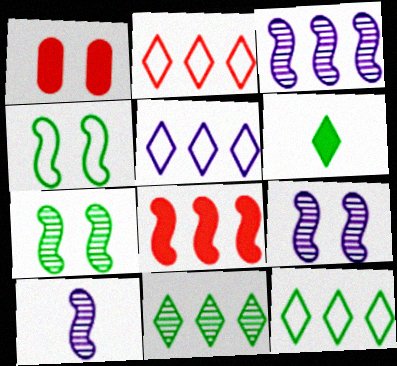[[1, 10, 12], 
[2, 5, 12], 
[3, 9, 10], 
[4, 8, 10]]